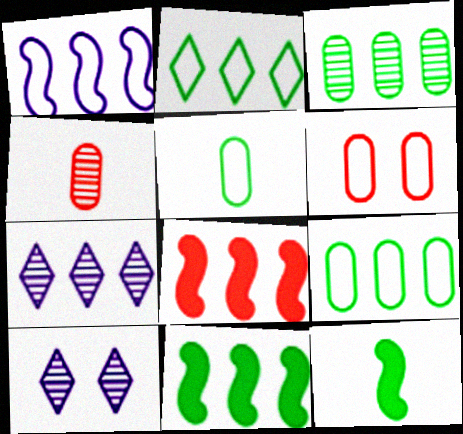[[2, 3, 11], 
[5, 8, 10], 
[6, 7, 12], 
[7, 8, 9]]